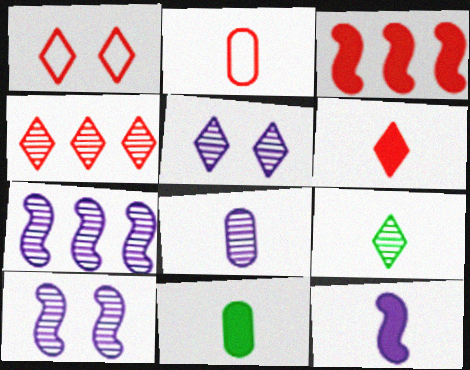[[1, 4, 6], 
[1, 7, 11], 
[2, 8, 11], 
[2, 9, 12], 
[4, 5, 9], 
[5, 7, 8], 
[6, 11, 12]]